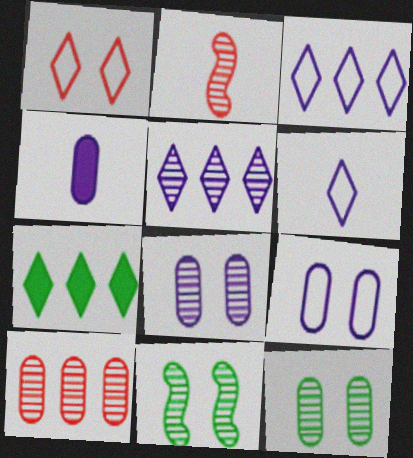[[2, 5, 12], 
[2, 7, 9]]